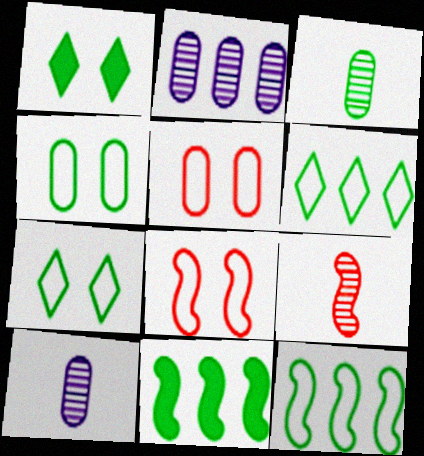[[1, 3, 12], 
[3, 7, 11]]